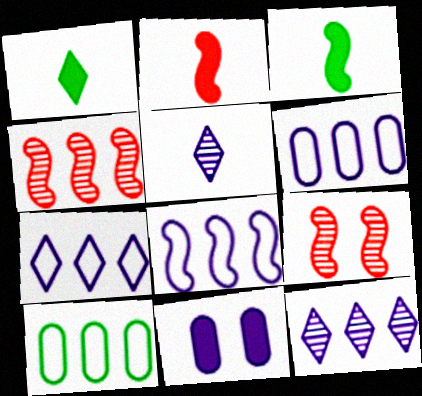[[1, 6, 9], 
[3, 8, 9], 
[5, 8, 11], 
[6, 7, 8]]